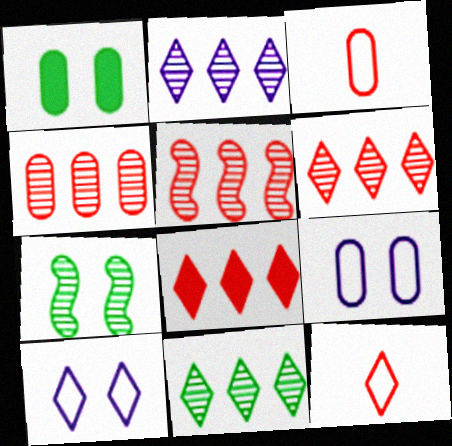[[2, 6, 11], 
[4, 5, 6]]